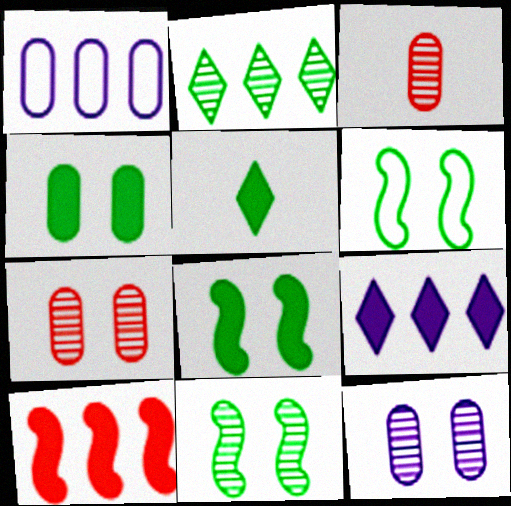[[1, 2, 10], 
[1, 3, 4], 
[3, 6, 9], 
[6, 8, 11]]